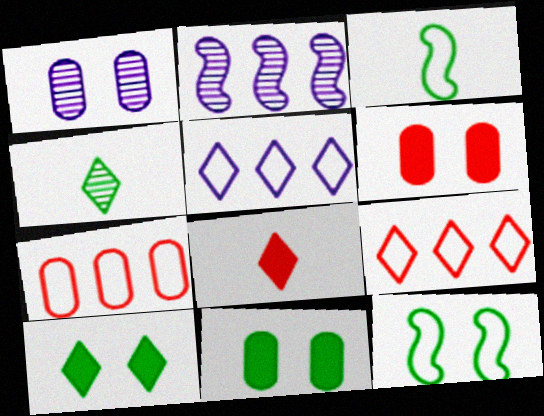[]